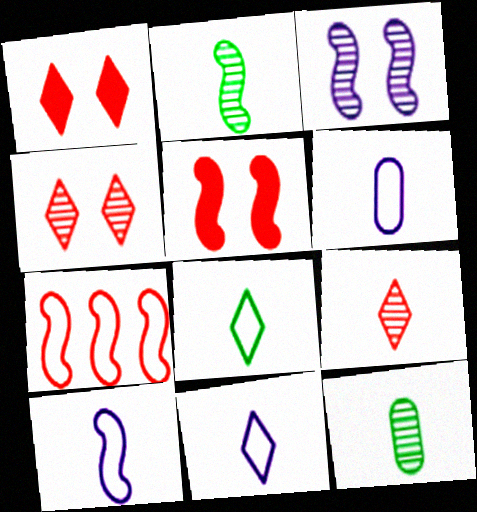[[6, 10, 11]]